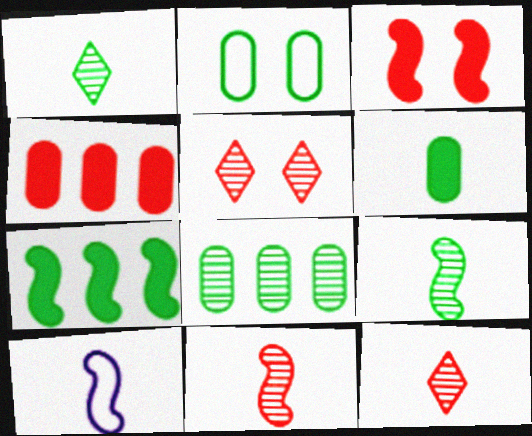[[1, 2, 7], 
[2, 6, 8], 
[6, 10, 12]]